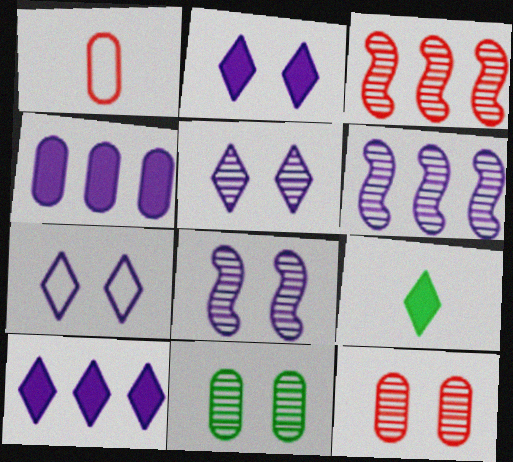[[1, 4, 11], 
[2, 5, 7]]